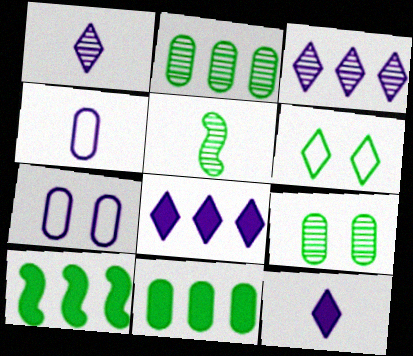[[5, 6, 11]]